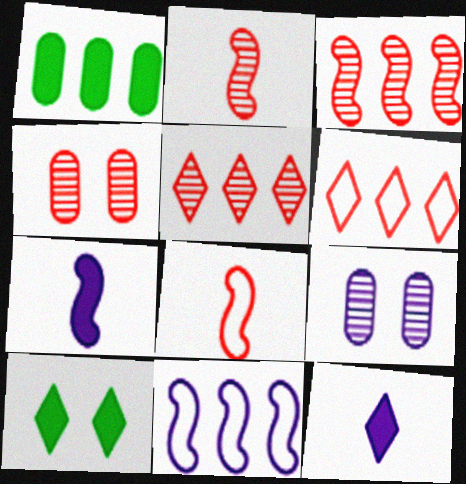[[1, 5, 11], 
[2, 4, 5], 
[9, 11, 12]]